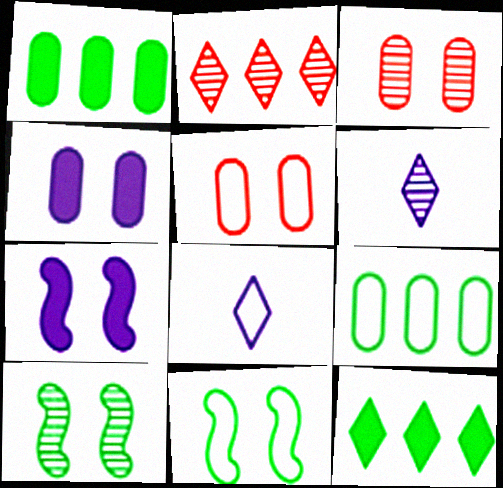[]